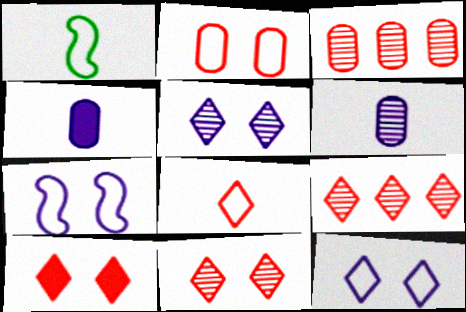[[8, 9, 10]]